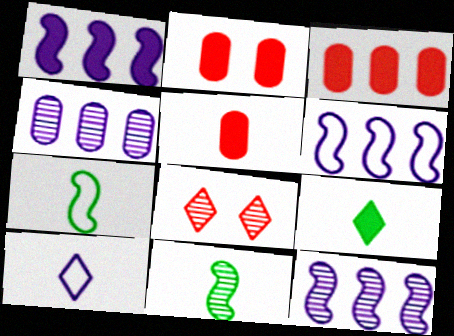[[1, 2, 9], 
[1, 6, 12], 
[2, 3, 5], 
[4, 8, 11], 
[5, 10, 11]]